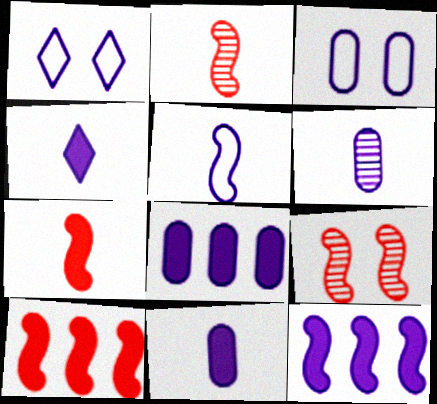[[1, 6, 12], 
[3, 6, 8], 
[4, 5, 6]]